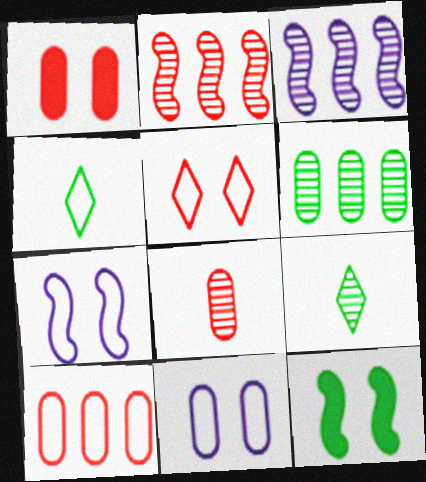[[1, 3, 4], 
[1, 8, 10], 
[4, 6, 12], 
[4, 7, 10]]